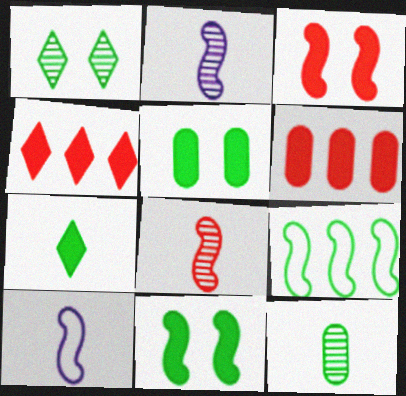[[1, 6, 10], 
[2, 3, 9]]